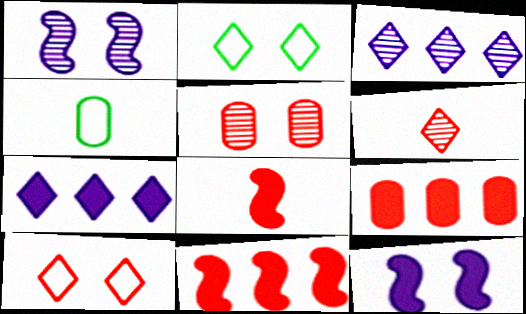[[2, 5, 12], 
[2, 6, 7]]